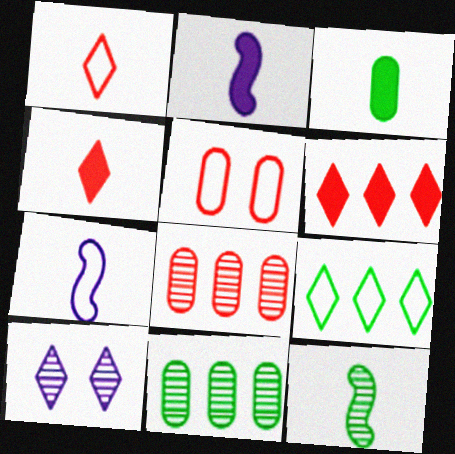[[2, 3, 4], 
[4, 9, 10], 
[5, 7, 9], 
[8, 10, 12]]